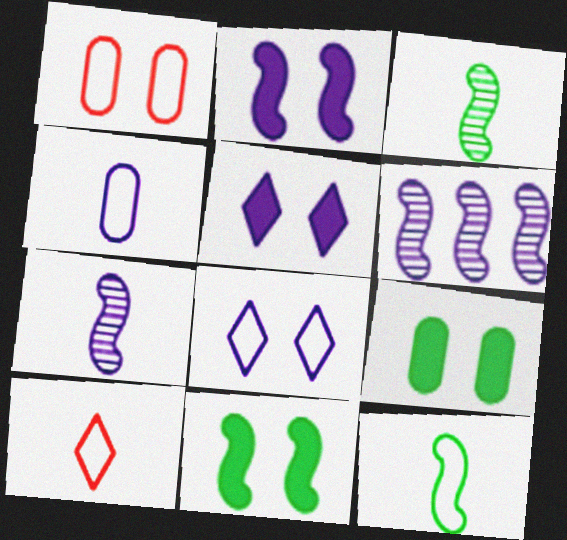[[4, 5, 6], 
[4, 10, 12], 
[6, 9, 10]]